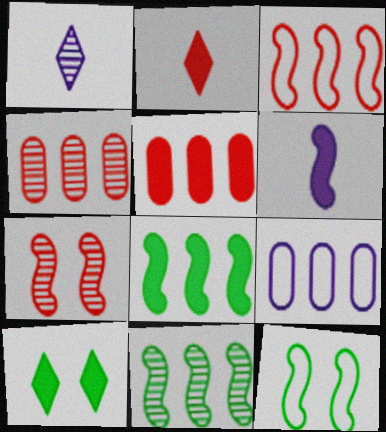[[1, 5, 12], 
[5, 6, 10]]